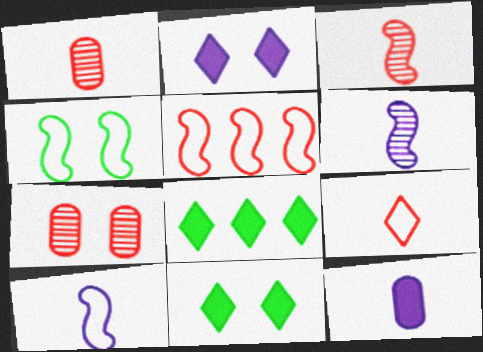[[2, 4, 7], 
[4, 5, 10], 
[7, 8, 10]]